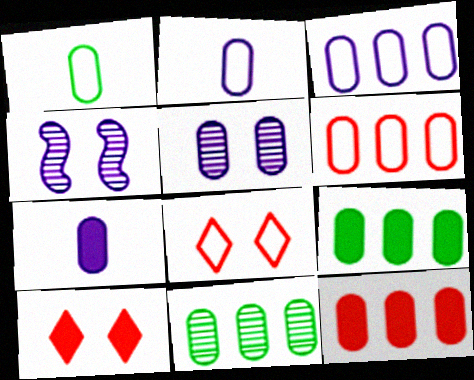[[1, 5, 12], 
[3, 5, 7], 
[3, 11, 12]]